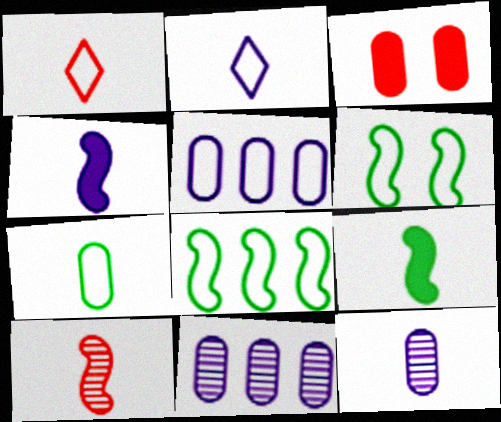[[1, 5, 6], 
[1, 9, 12], 
[2, 4, 12], 
[3, 7, 11]]